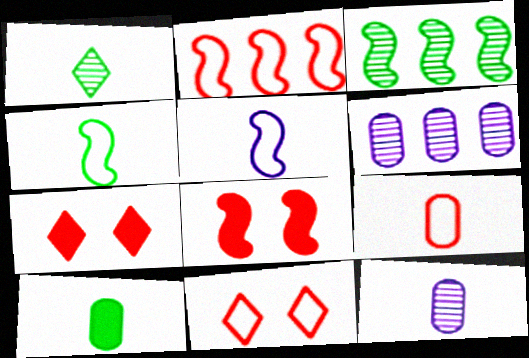[[1, 4, 10], 
[2, 9, 11], 
[3, 5, 8], 
[4, 6, 7], 
[9, 10, 12]]